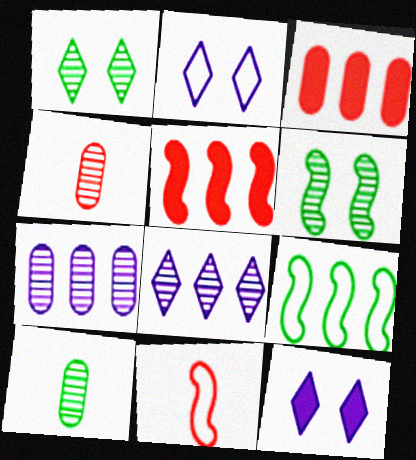[[2, 5, 10], 
[3, 8, 9], 
[4, 6, 8], 
[4, 9, 12]]